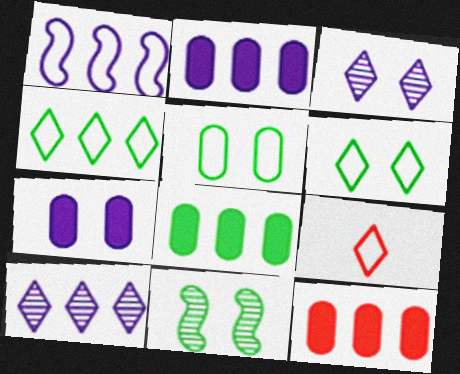[[1, 2, 10], 
[1, 5, 9], 
[2, 8, 12], 
[2, 9, 11]]